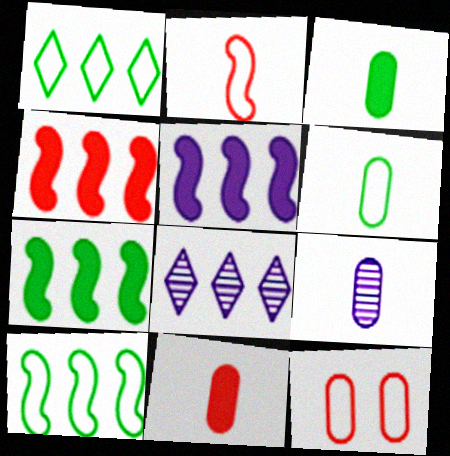[[4, 5, 7], 
[6, 9, 11]]